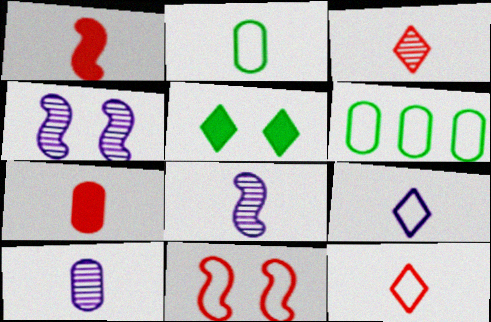[[2, 7, 10], 
[6, 9, 11]]